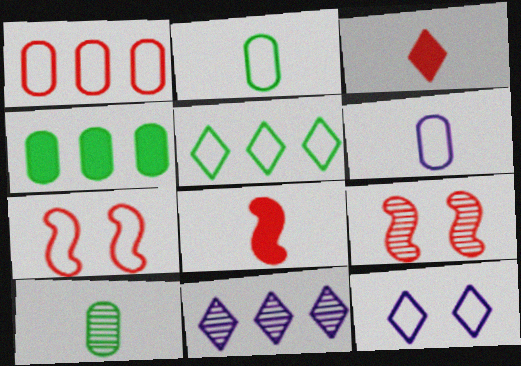[[1, 3, 9], 
[5, 6, 7], 
[9, 10, 11]]